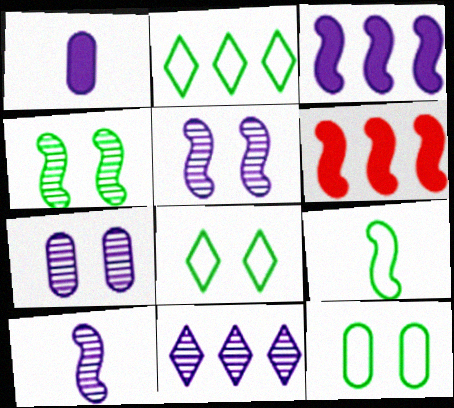[[2, 9, 12], 
[5, 6, 9], 
[7, 10, 11]]